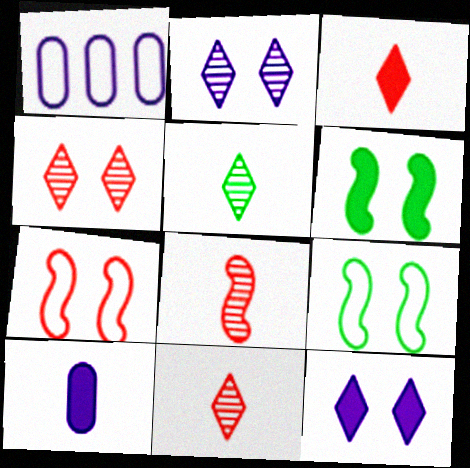[[1, 6, 11]]